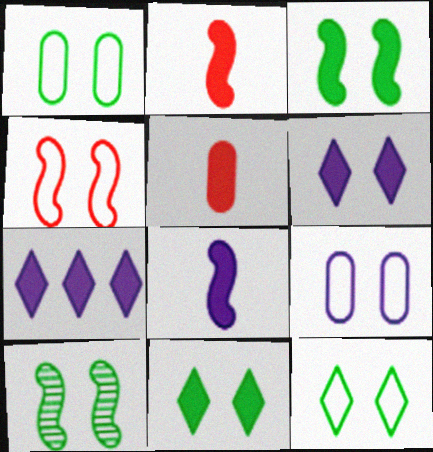[[1, 10, 11], 
[3, 5, 7], 
[4, 9, 12]]